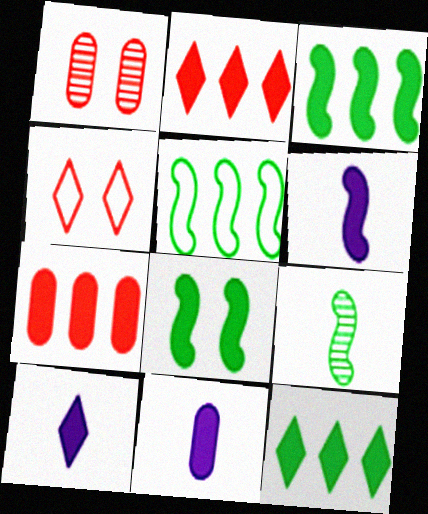[[1, 5, 10], 
[2, 8, 11], 
[5, 8, 9], 
[6, 10, 11], 
[7, 8, 10]]